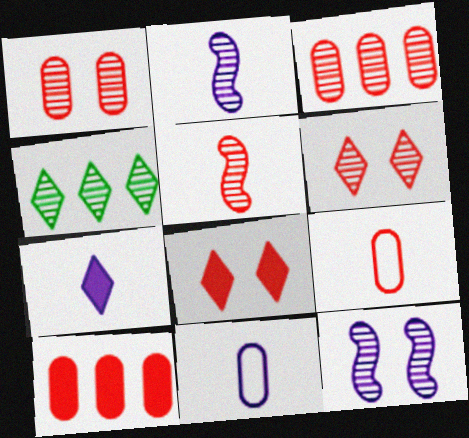[[1, 2, 4], 
[1, 9, 10], 
[2, 7, 11], 
[3, 5, 6]]